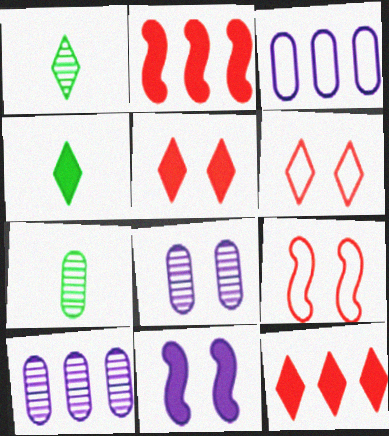[[4, 9, 10]]